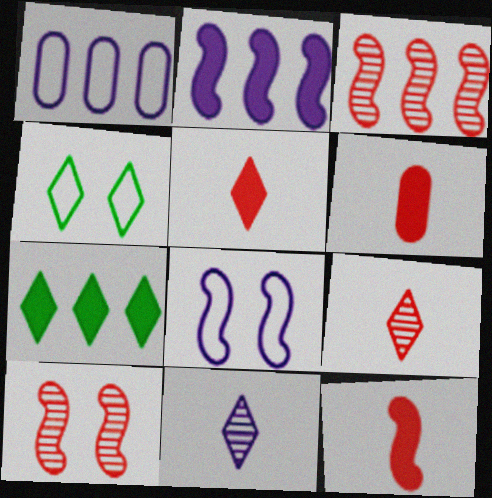[[1, 3, 7], 
[5, 6, 12]]